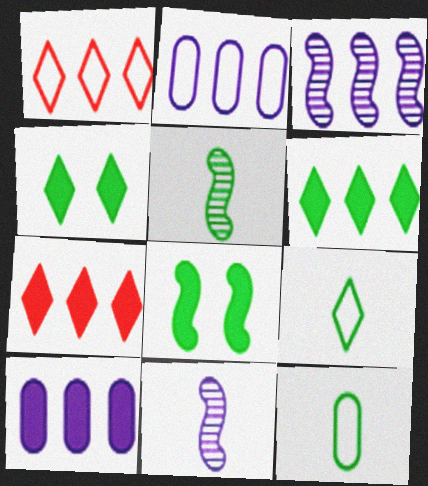[]